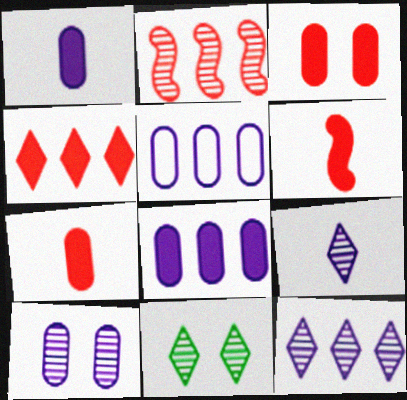[[1, 5, 10], 
[3, 4, 6], 
[5, 6, 11]]